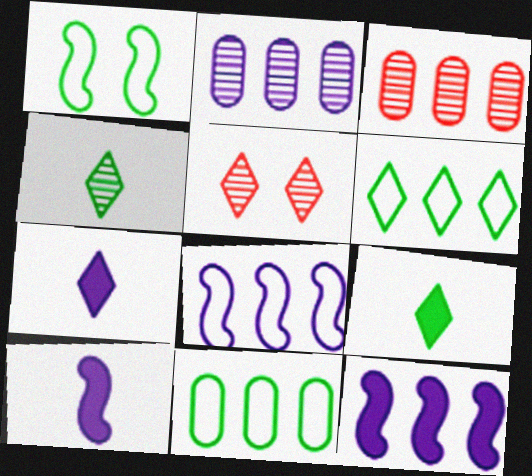[[1, 3, 7], 
[3, 6, 12], 
[5, 6, 7], 
[5, 10, 11]]